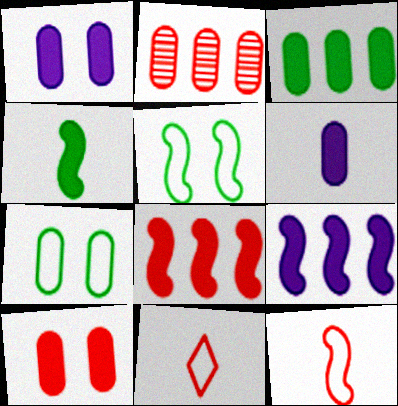[[2, 6, 7], 
[3, 6, 10]]